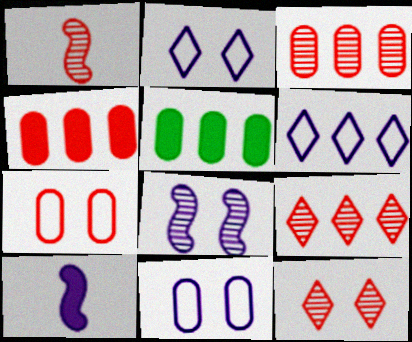[[1, 2, 5], 
[1, 3, 12]]